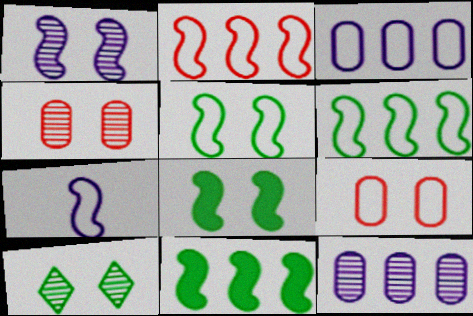[[1, 4, 10], 
[2, 5, 7]]